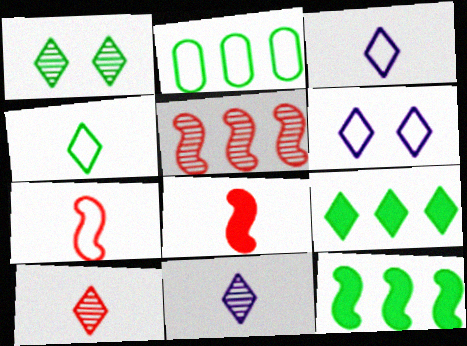[[1, 4, 9], 
[2, 6, 7], 
[6, 9, 10]]